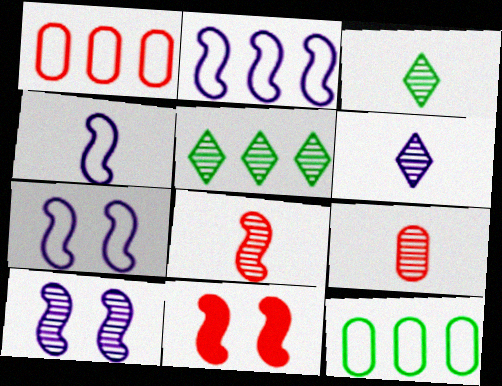[[2, 4, 7], 
[5, 9, 10], 
[6, 11, 12]]